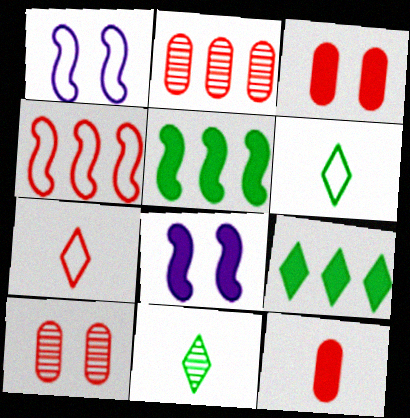[[2, 6, 8], 
[8, 9, 12]]